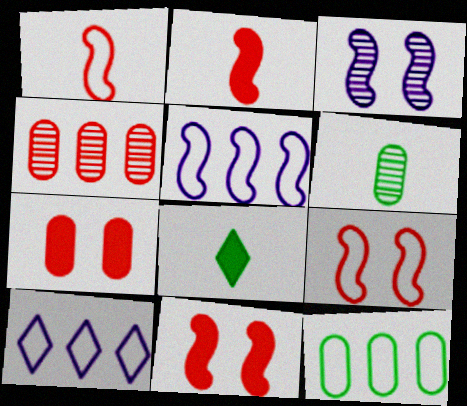[[6, 10, 11]]